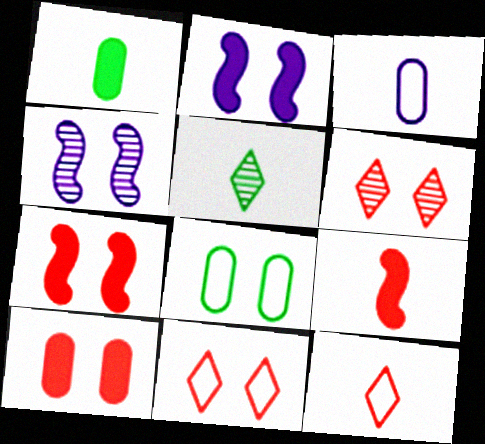[[2, 6, 8], 
[3, 5, 9]]